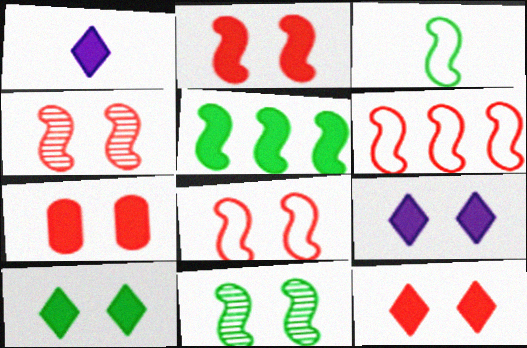[[1, 5, 7], 
[2, 4, 8], 
[2, 7, 12], 
[3, 5, 11], 
[9, 10, 12]]